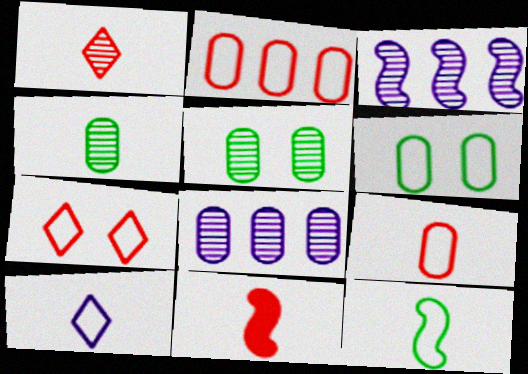[[1, 3, 5], 
[1, 9, 11], 
[4, 10, 11], 
[9, 10, 12]]